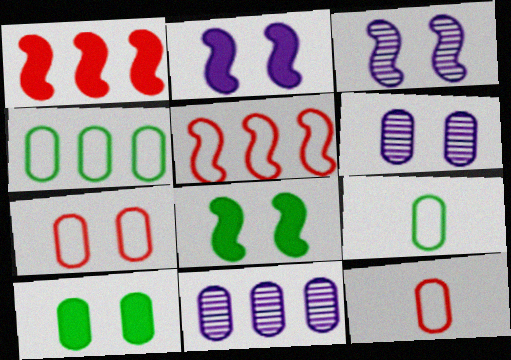[[6, 7, 10], 
[10, 11, 12]]